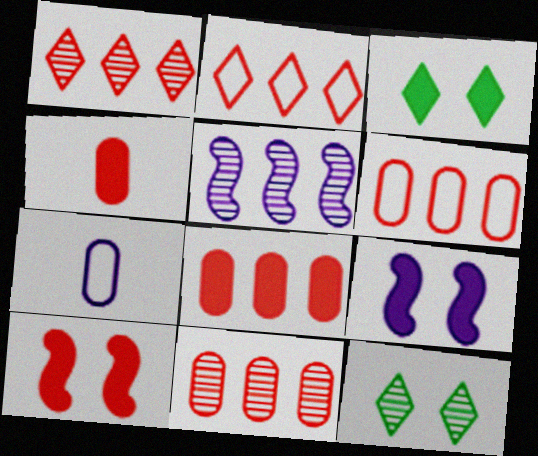[[6, 8, 11]]